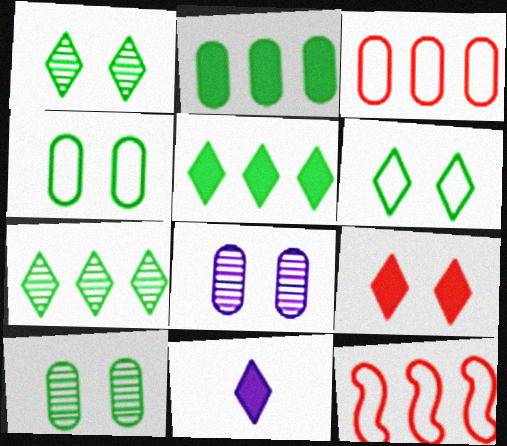[[5, 9, 11], 
[10, 11, 12]]